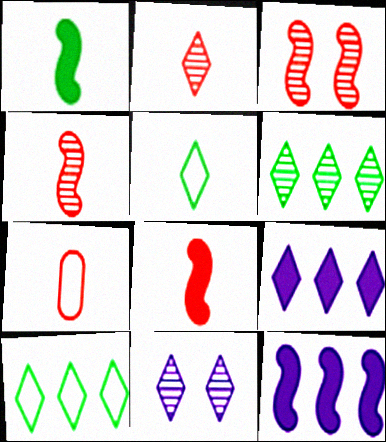[[2, 6, 11], 
[2, 7, 8]]